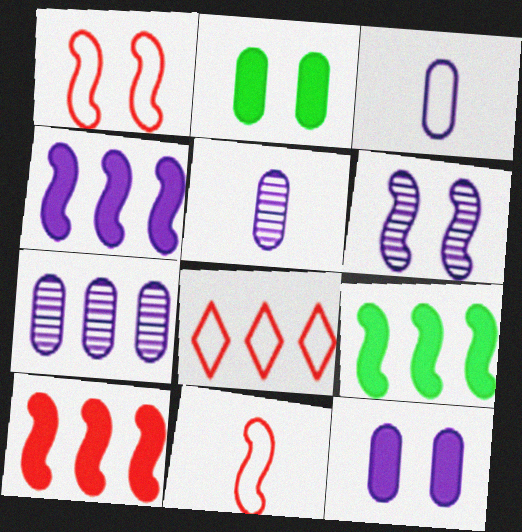[[3, 7, 12], 
[4, 9, 10], 
[6, 9, 11], 
[7, 8, 9]]